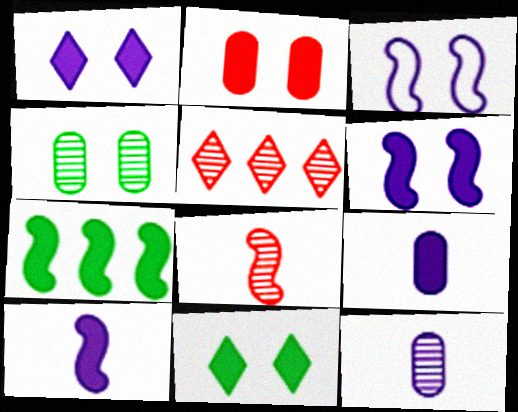[[2, 6, 11], 
[3, 7, 8]]